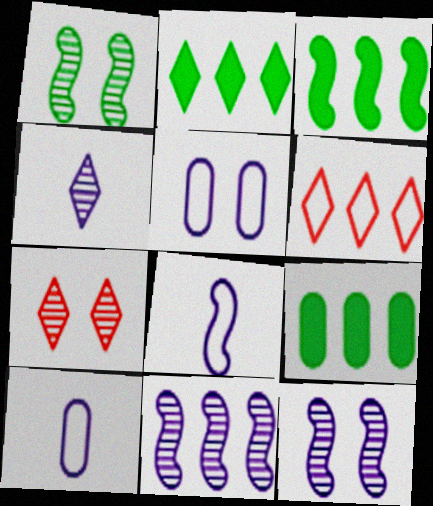[[2, 3, 9], 
[3, 7, 10], 
[6, 9, 11], 
[7, 8, 9]]